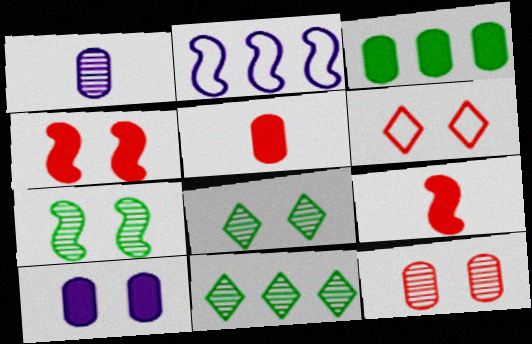[[2, 5, 8], 
[2, 7, 9], 
[3, 5, 10], 
[4, 6, 12], 
[6, 7, 10]]